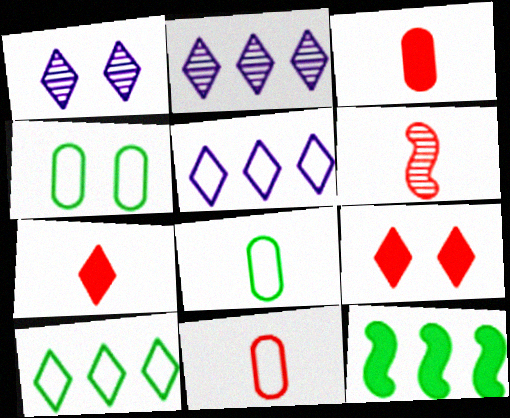[[1, 7, 10], 
[1, 11, 12], 
[6, 7, 11]]